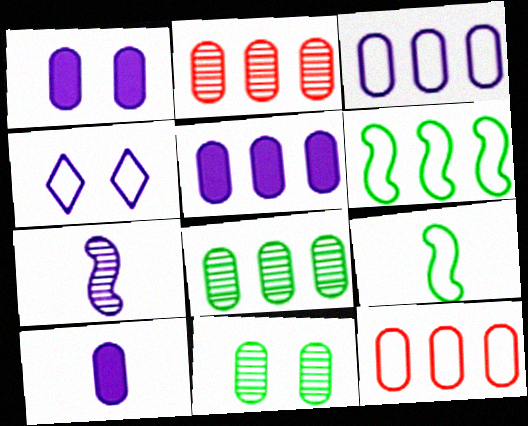[[1, 5, 10], 
[4, 5, 7], 
[4, 9, 12], 
[5, 8, 12], 
[10, 11, 12]]